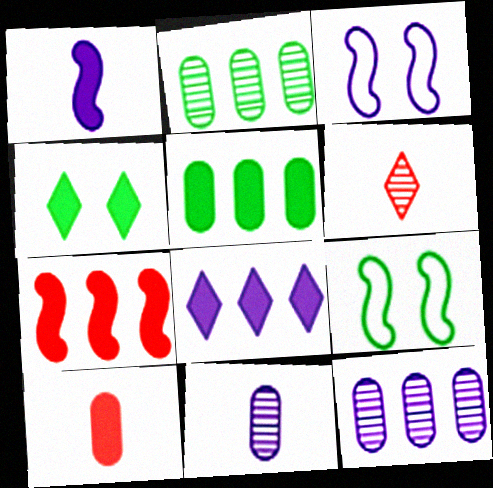[[3, 5, 6], 
[3, 8, 11], 
[5, 7, 8]]